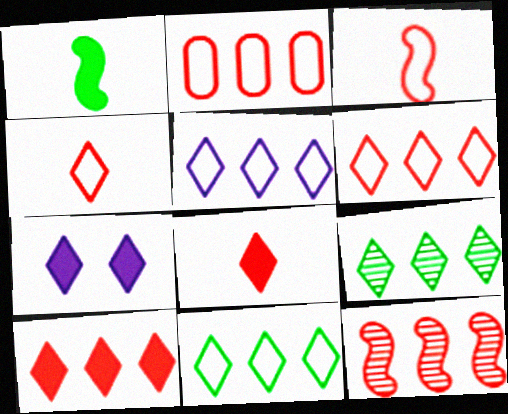[[2, 10, 12], 
[4, 7, 9], 
[5, 6, 11], 
[5, 9, 10]]